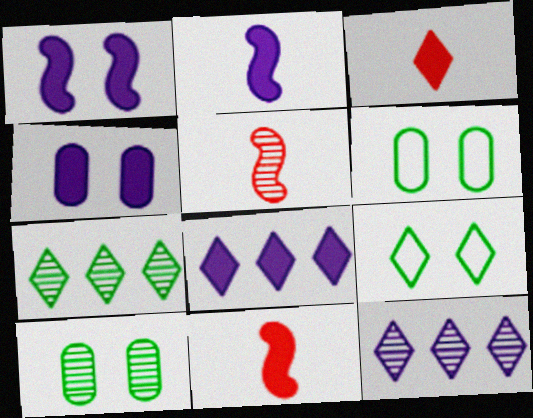[[2, 4, 8], 
[3, 9, 12], 
[5, 6, 8], 
[5, 10, 12], 
[6, 11, 12]]